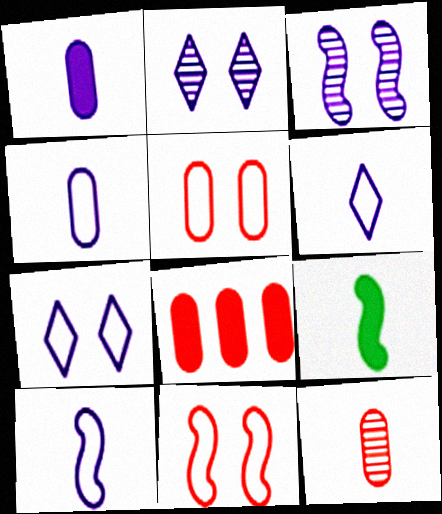[[4, 6, 10], 
[5, 8, 12], 
[6, 9, 12]]